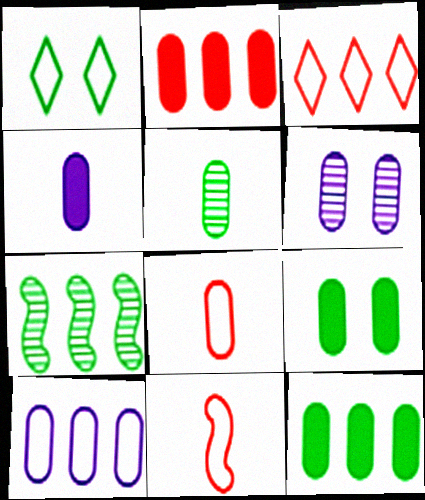[[1, 10, 11], 
[2, 4, 9], 
[4, 5, 8], 
[4, 6, 10], 
[6, 8, 12]]